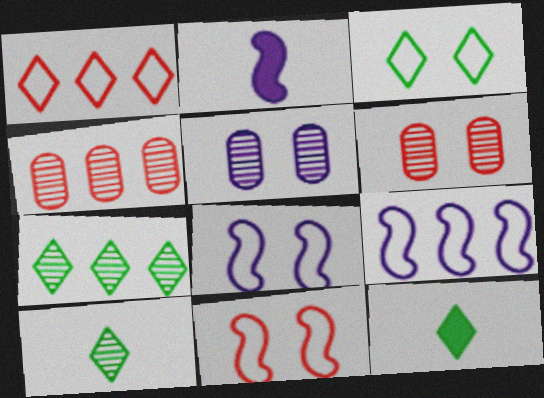[[2, 3, 4], 
[3, 7, 12], 
[4, 8, 12], 
[6, 9, 12]]